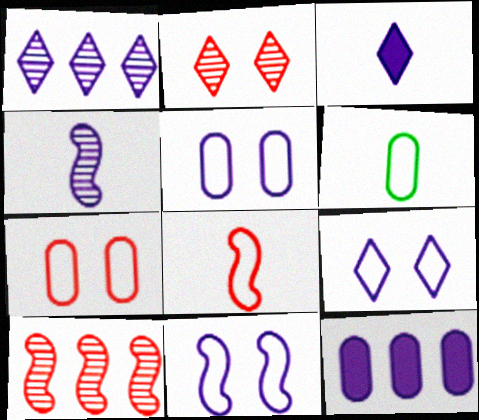[[1, 3, 9], 
[4, 9, 12], 
[5, 9, 11]]